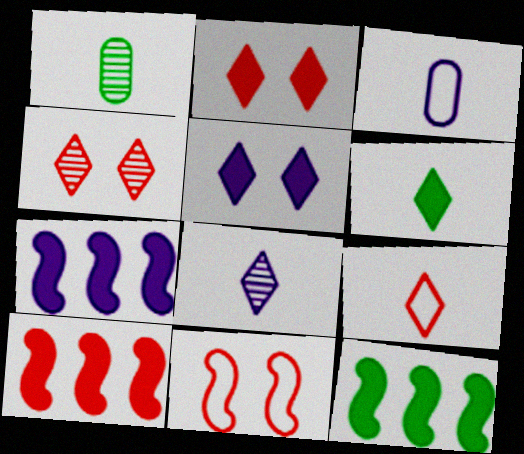[[3, 4, 12], 
[6, 8, 9], 
[7, 10, 12]]